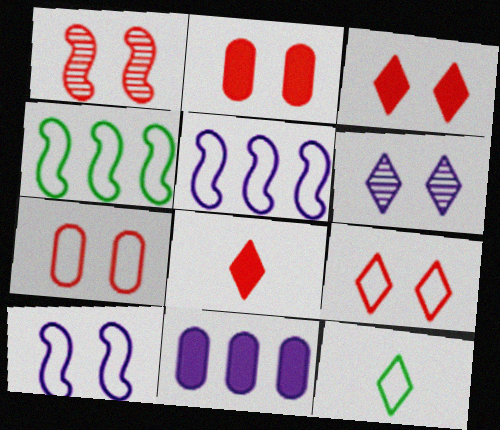[[1, 2, 9], 
[1, 3, 7], 
[1, 11, 12], 
[5, 7, 12]]